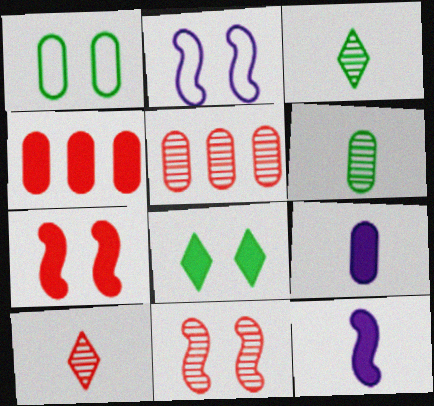[[1, 5, 9], 
[2, 3, 4], 
[4, 8, 12], 
[5, 10, 11]]